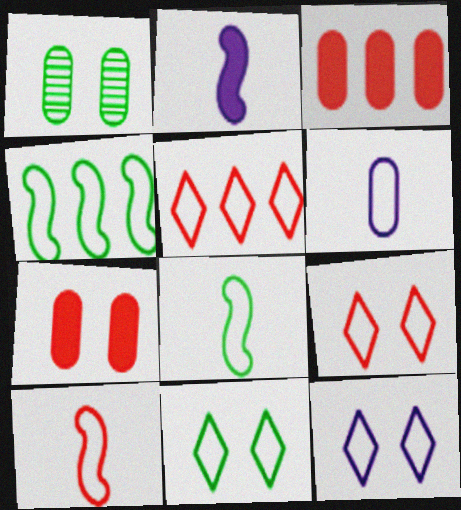[[1, 2, 5], 
[1, 3, 6], 
[4, 6, 9], 
[9, 11, 12]]